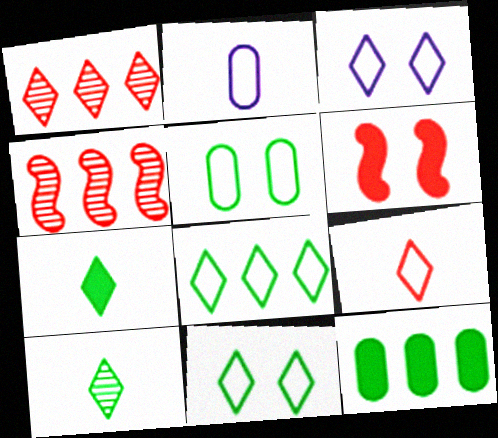[[1, 3, 7], 
[3, 8, 9]]